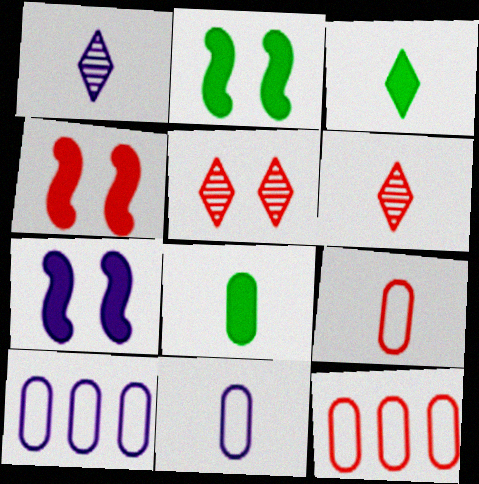[[1, 2, 12], 
[1, 7, 10], 
[2, 4, 7], 
[2, 6, 10], 
[4, 6, 12]]